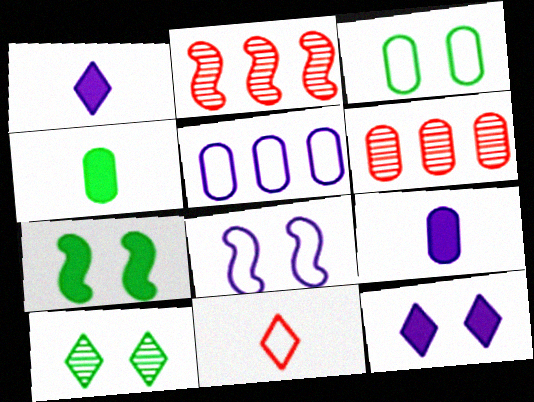[[1, 2, 3], 
[3, 6, 9], 
[3, 7, 10]]